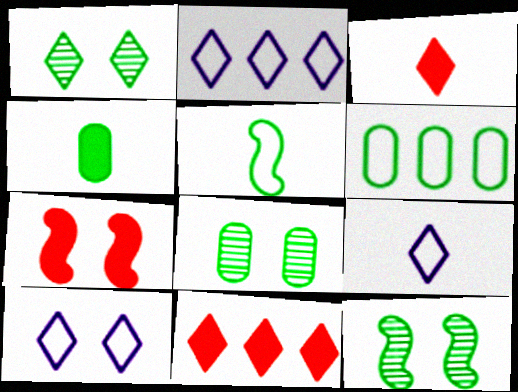[[1, 2, 3], 
[1, 8, 12], 
[1, 9, 11], 
[2, 9, 10], 
[4, 6, 8], 
[7, 8, 10]]